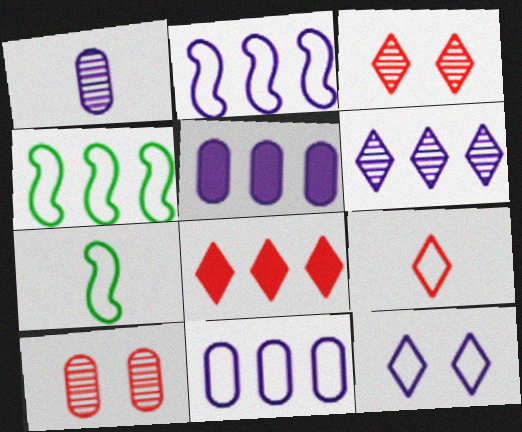[[2, 5, 6], 
[3, 5, 7], 
[3, 8, 9]]